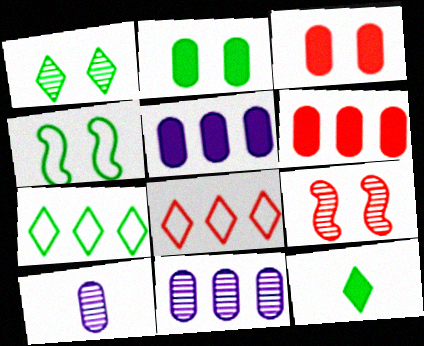[[1, 2, 4], 
[1, 7, 12]]